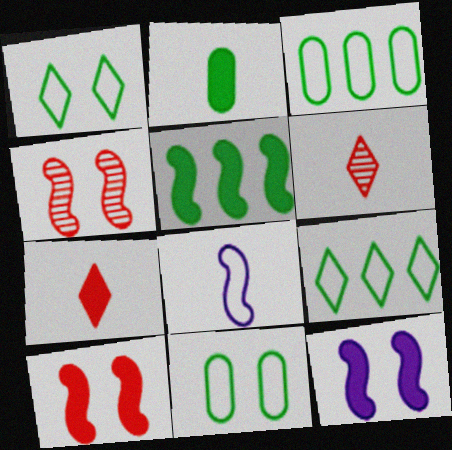[[2, 6, 8], 
[3, 6, 12], 
[4, 5, 8]]